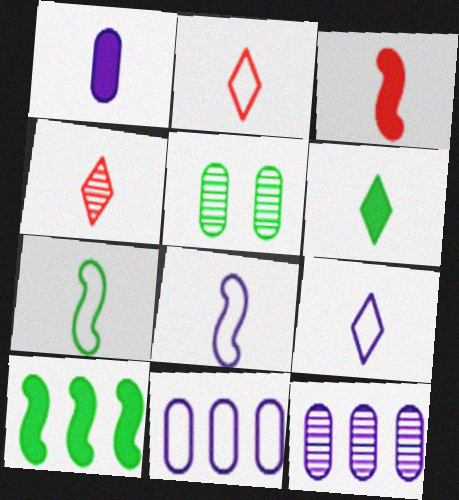[[1, 3, 6], 
[1, 4, 7], 
[4, 6, 9]]